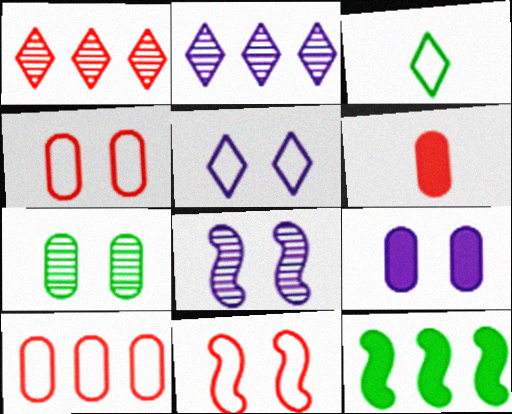[[1, 6, 11], 
[2, 10, 12], 
[3, 7, 12], 
[4, 7, 9], 
[5, 8, 9]]